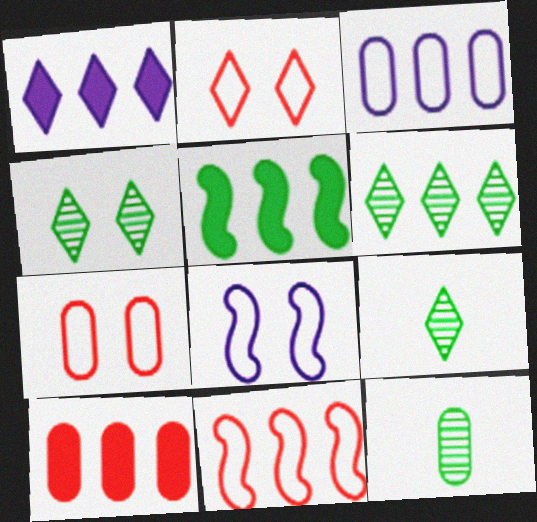[[1, 2, 9], 
[1, 5, 10], 
[4, 6, 9], 
[8, 9, 10]]